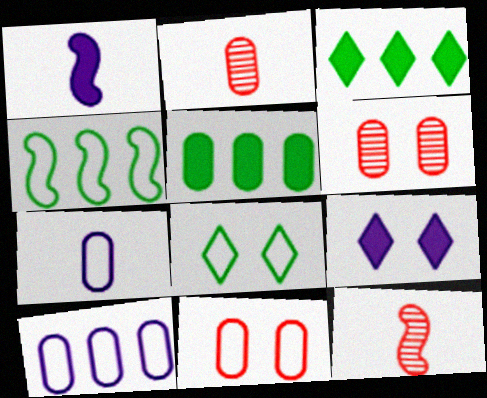[[2, 4, 9], 
[5, 6, 7]]